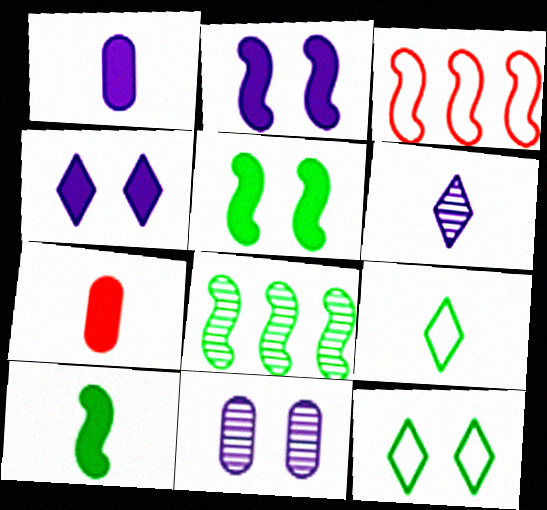[]